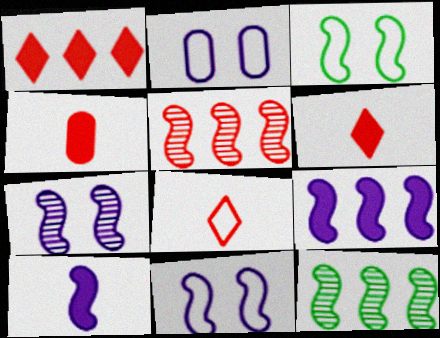[[2, 6, 12], 
[3, 5, 10]]